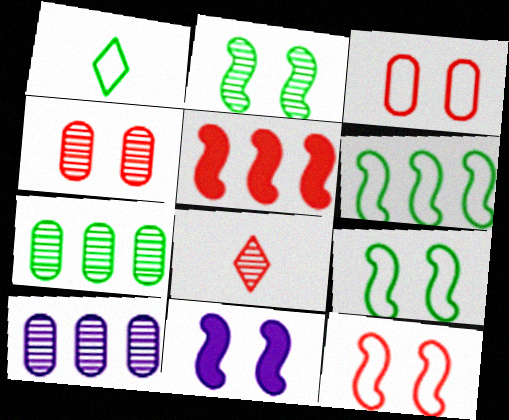[[2, 8, 10], 
[2, 11, 12], 
[3, 5, 8]]